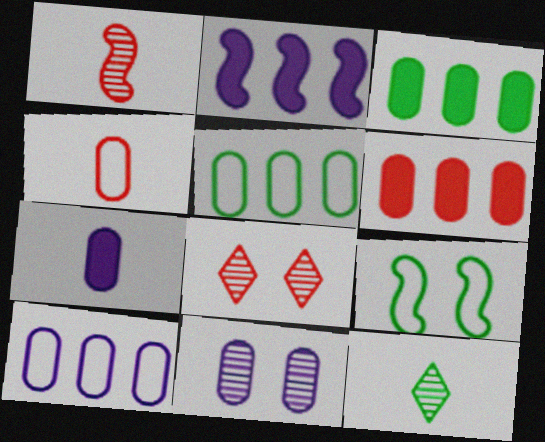[[1, 2, 9], 
[3, 4, 11], 
[3, 9, 12], 
[7, 10, 11]]